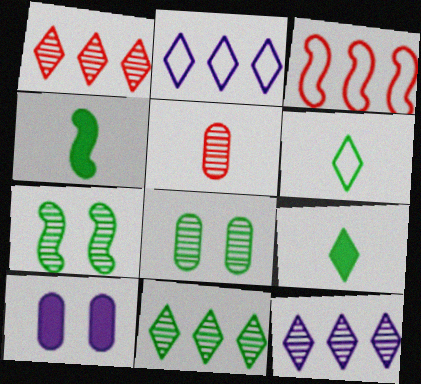[[1, 11, 12], 
[5, 7, 12]]